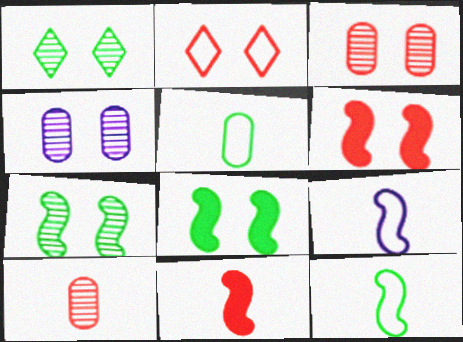[[2, 3, 6], 
[2, 4, 8]]